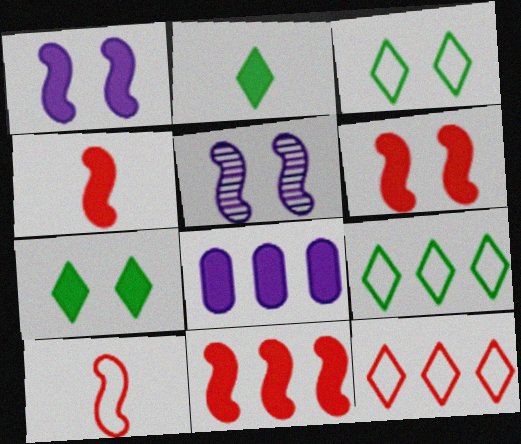[[2, 6, 8], 
[4, 6, 11], 
[4, 7, 8]]